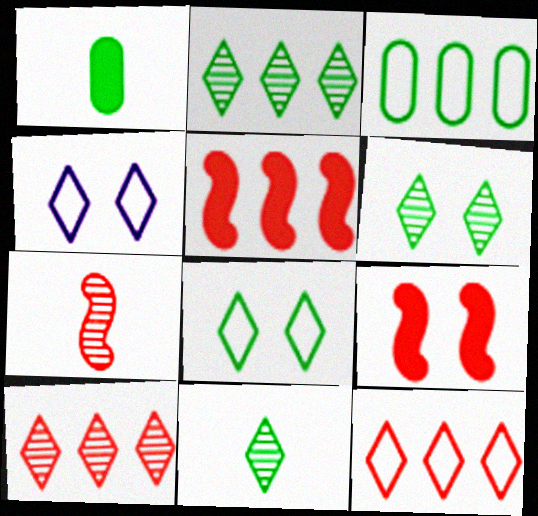[[2, 6, 11]]